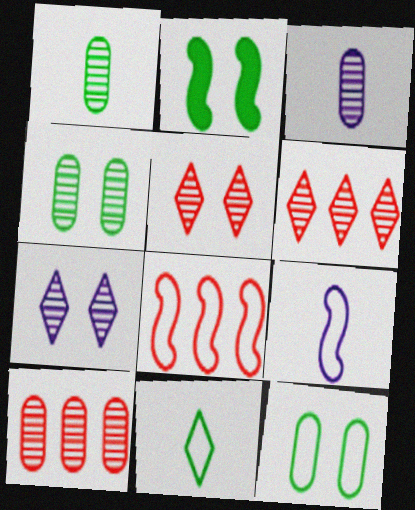[[3, 4, 10]]